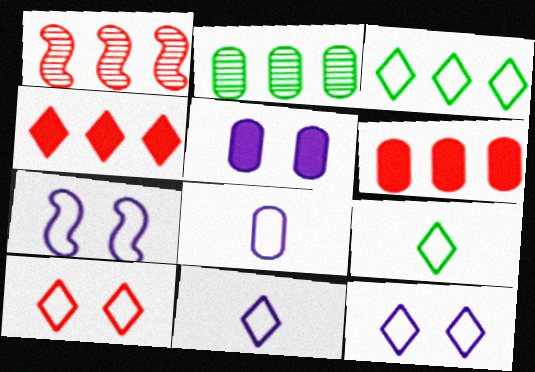[[1, 5, 9], 
[3, 10, 11]]